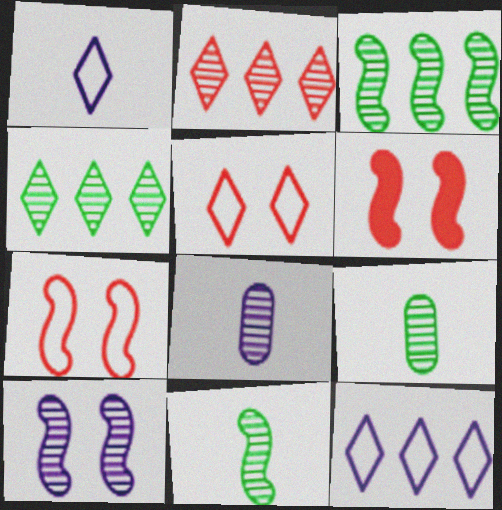[[2, 9, 10], 
[6, 9, 12]]